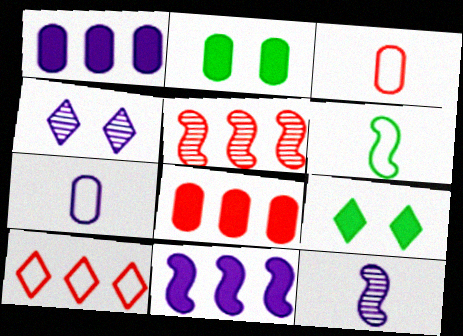[[2, 10, 12], 
[4, 6, 8], 
[4, 7, 11], 
[5, 7, 9], 
[5, 8, 10]]